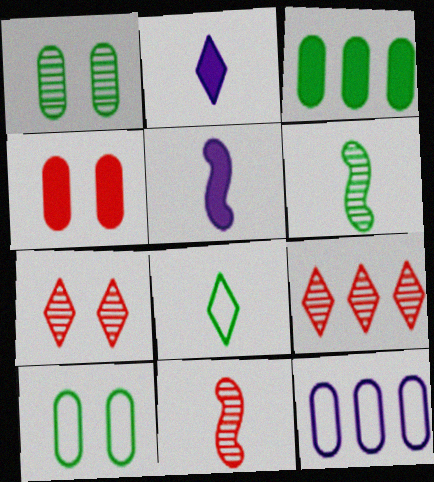[[5, 9, 10]]